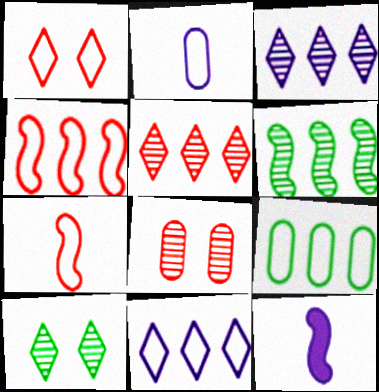[[4, 9, 11]]